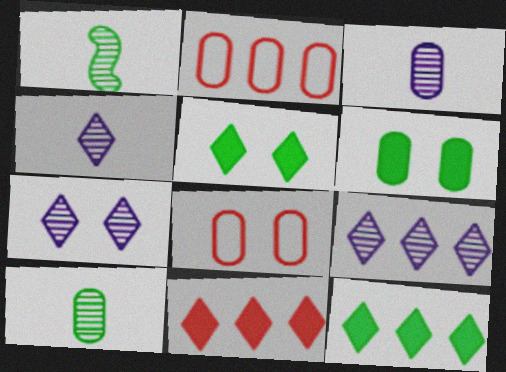[[2, 3, 6], 
[4, 7, 9]]